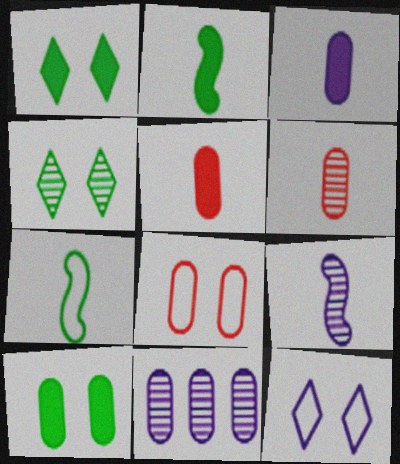[]